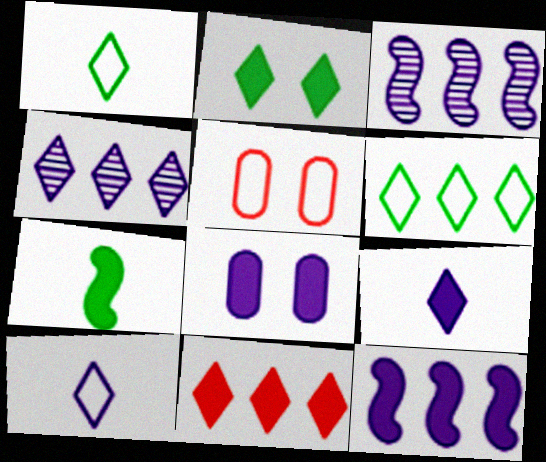[[2, 9, 11], 
[3, 8, 10], 
[4, 5, 7], 
[4, 6, 11], 
[7, 8, 11], 
[8, 9, 12]]